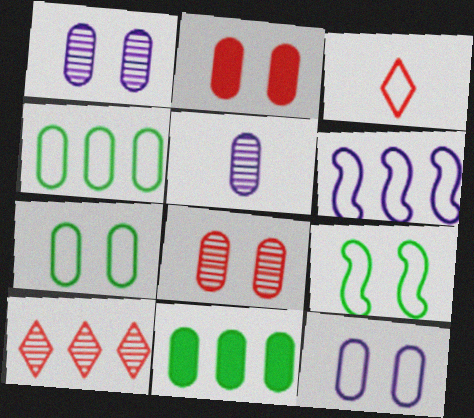[[1, 2, 7], 
[2, 4, 5], 
[3, 6, 7], 
[6, 10, 11]]